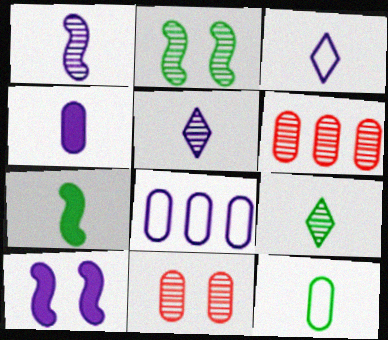[[1, 3, 4], 
[2, 5, 6], 
[5, 8, 10], 
[7, 9, 12]]